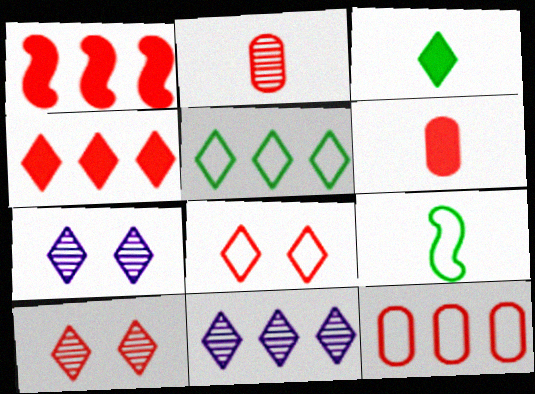[[1, 2, 8], 
[3, 8, 11], 
[4, 5, 11]]